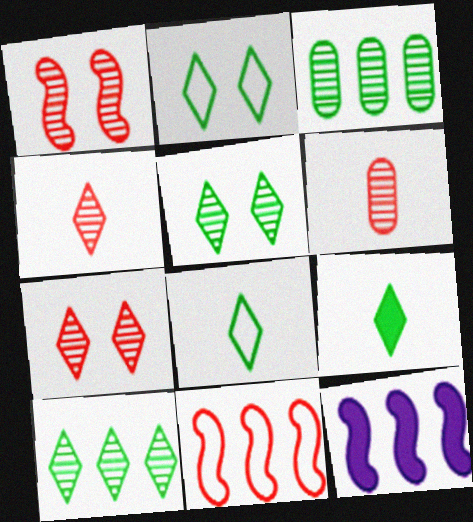[[2, 6, 12], 
[2, 9, 10]]